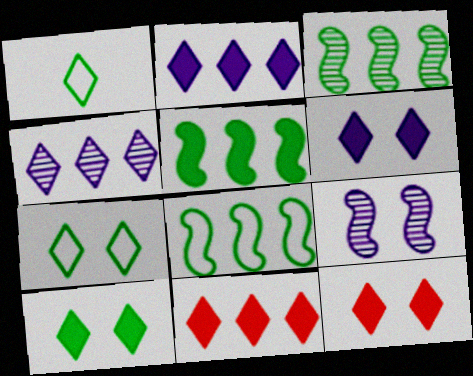[[1, 4, 12], 
[3, 5, 8], 
[6, 10, 12]]